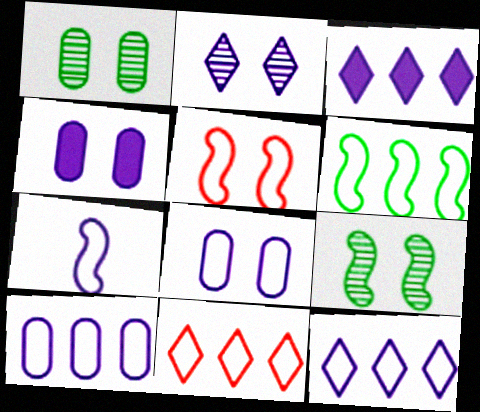[[5, 6, 7], 
[6, 10, 11], 
[7, 8, 12]]